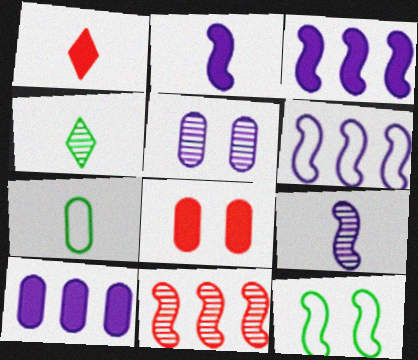[[1, 7, 9], 
[2, 11, 12], 
[4, 5, 11], 
[4, 6, 8]]